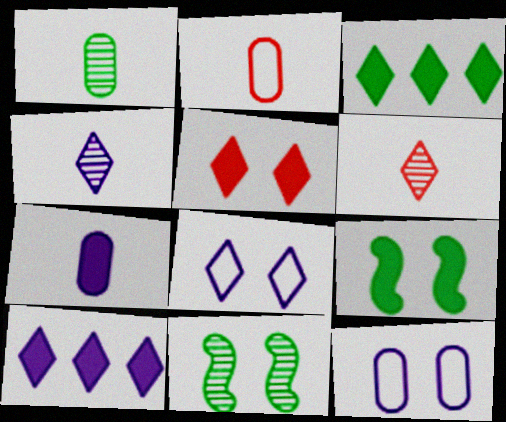[[1, 2, 7], 
[2, 10, 11], 
[3, 6, 8], 
[4, 8, 10], 
[5, 11, 12]]